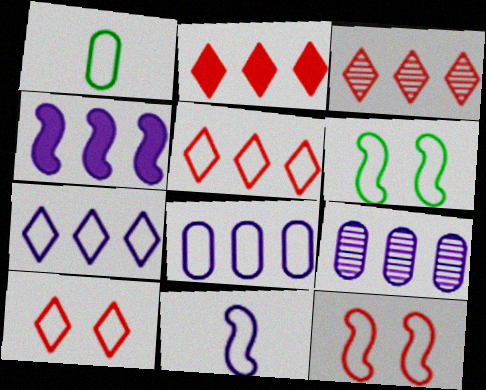[[1, 7, 12], 
[2, 3, 5], 
[4, 7, 9]]